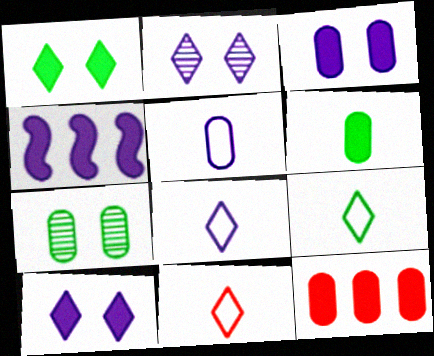[[2, 4, 5], 
[3, 6, 12], 
[4, 7, 11], 
[5, 7, 12], 
[8, 9, 11]]